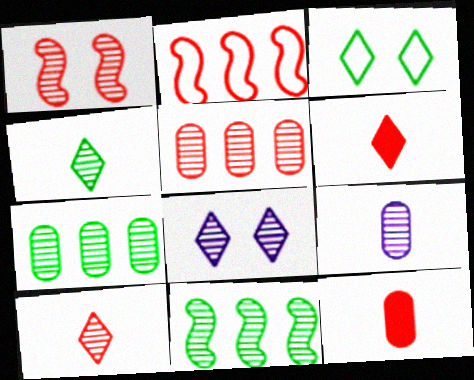[[1, 5, 10]]